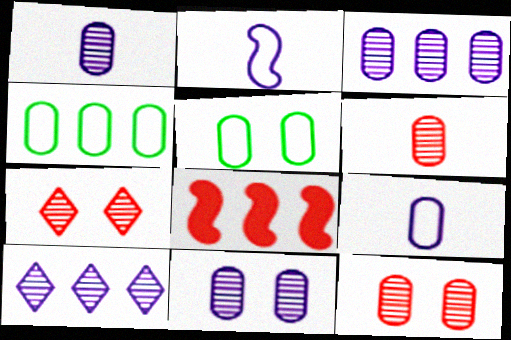[[1, 3, 11], 
[4, 8, 10]]